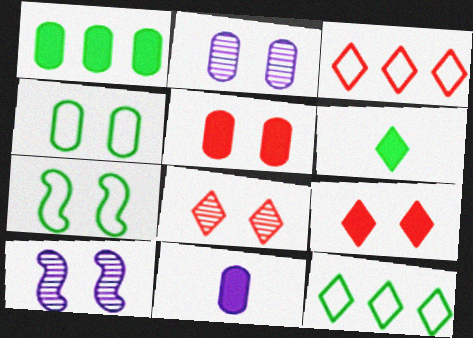[[1, 5, 11], 
[2, 4, 5], 
[2, 7, 9], 
[4, 9, 10]]